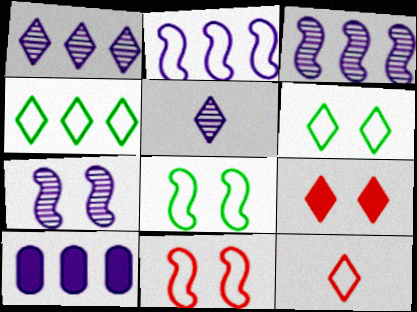[[1, 2, 10], 
[4, 5, 9]]